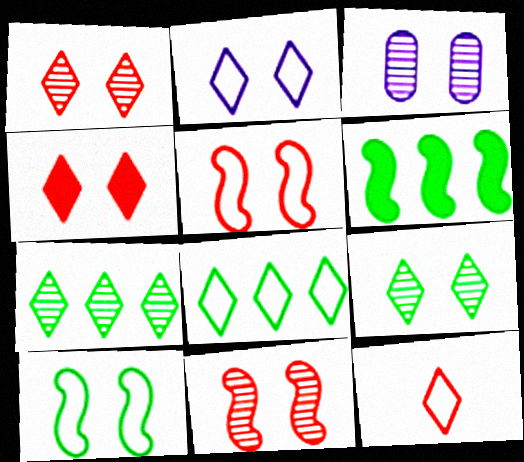[[2, 4, 9], 
[2, 8, 12], 
[3, 4, 10], 
[3, 6, 12], 
[3, 9, 11]]